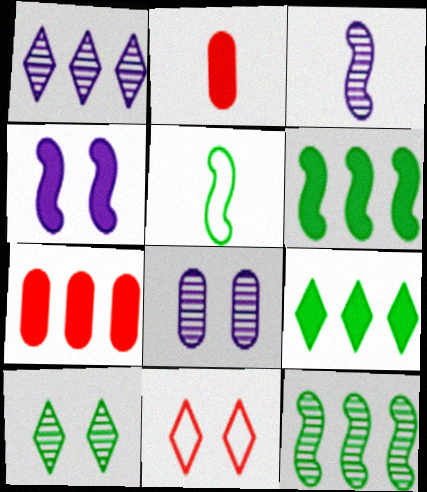[[1, 3, 8], 
[2, 4, 9]]